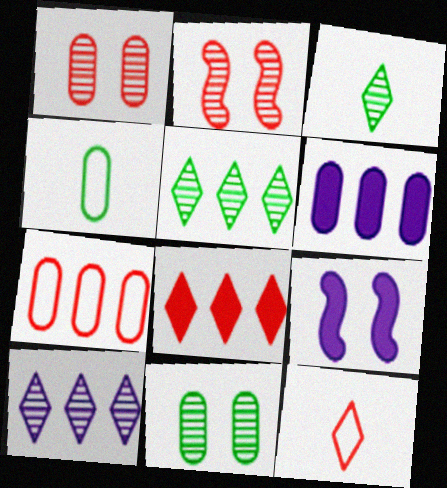[[1, 4, 6], 
[3, 7, 9]]